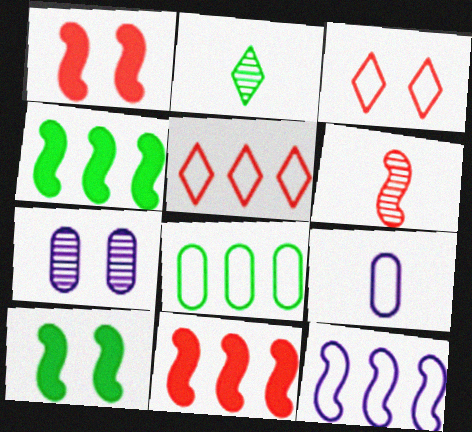[[2, 8, 10], 
[3, 7, 10], 
[5, 8, 12], 
[6, 10, 12]]